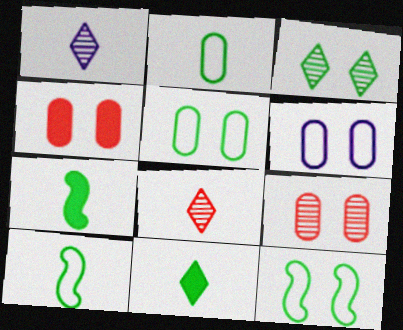[]